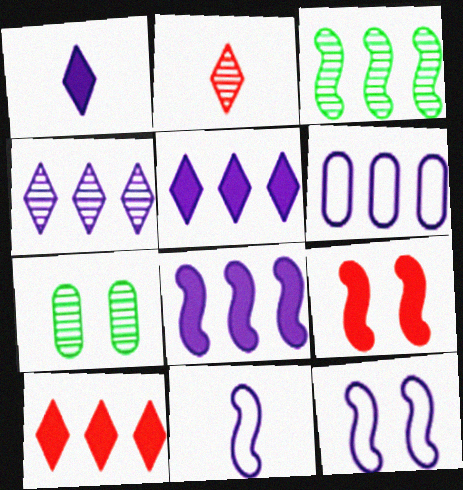[[3, 6, 10], 
[3, 9, 11], 
[4, 6, 8], 
[7, 10, 11]]